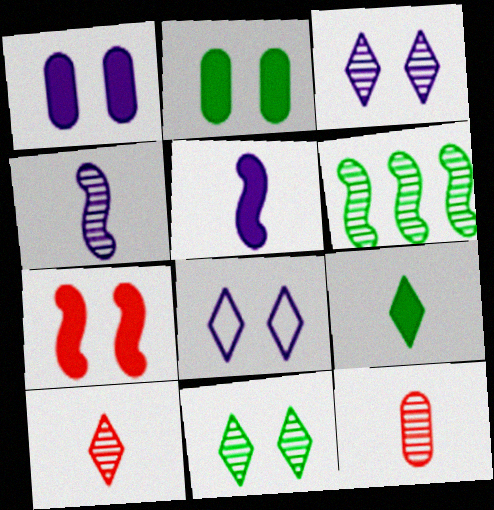[[3, 6, 12]]